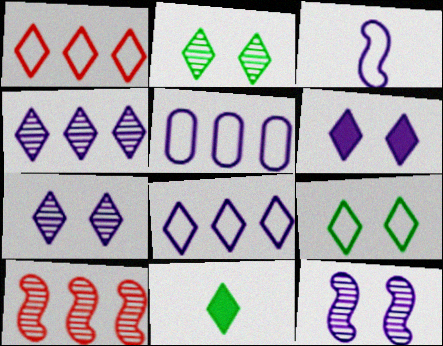[[1, 7, 11]]